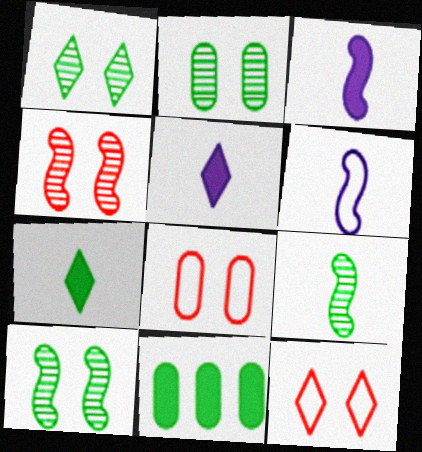[[1, 2, 10]]